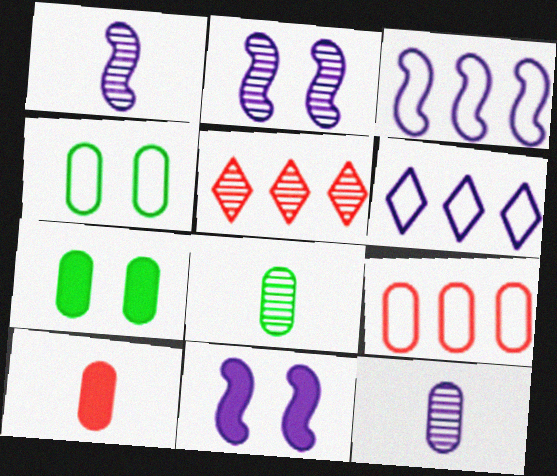[[1, 3, 11], 
[2, 5, 8], 
[6, 11, 12], 
[7, 9, 12]]